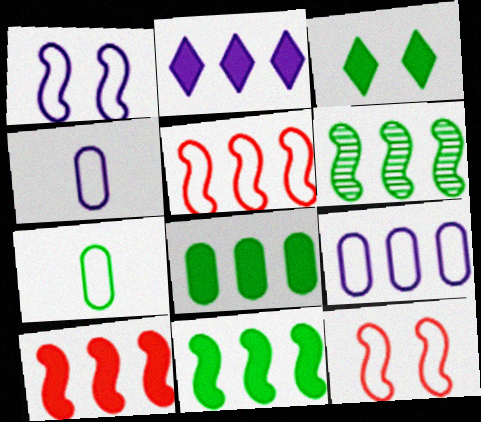[[2, 8, 10], 
[3, 6, 7]]